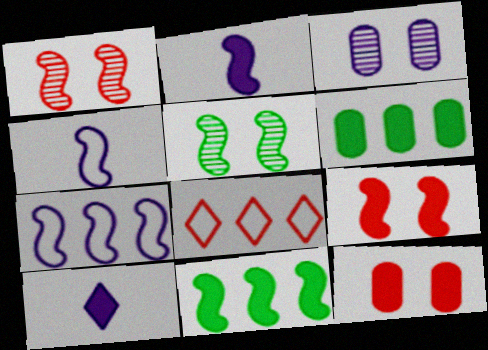[[1, 4, 11], 
[2, 9, 11], 
[3, 7, 10], 
[6, 9, 10], 
[10, 11, 12]]